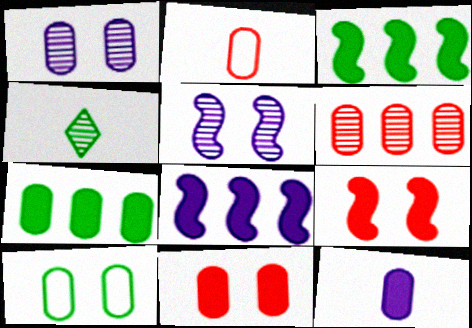[[1, 2, 7], 
[1, 10, 11], 
[2, 6, 11], 
[3, 4, 10], 
[4, 5, 6], 
[6, 10, 12], 
[7, 11, 12]]